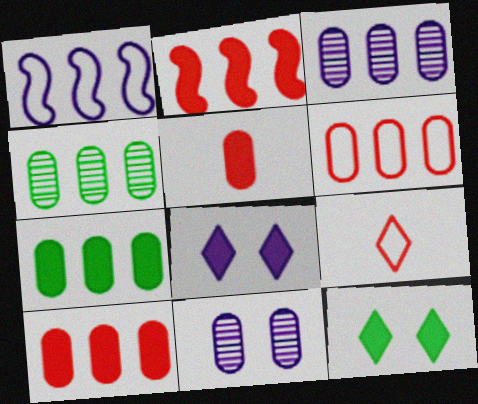[[3, 6, 7]]